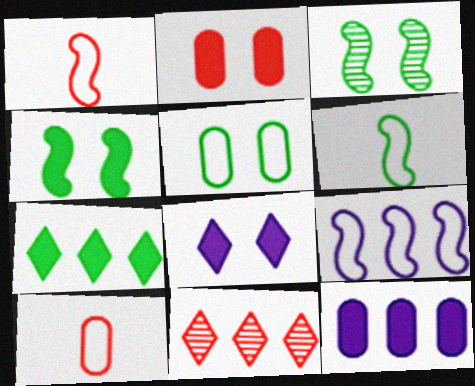[[1, 2, 11], 
[2, 4, 8]]